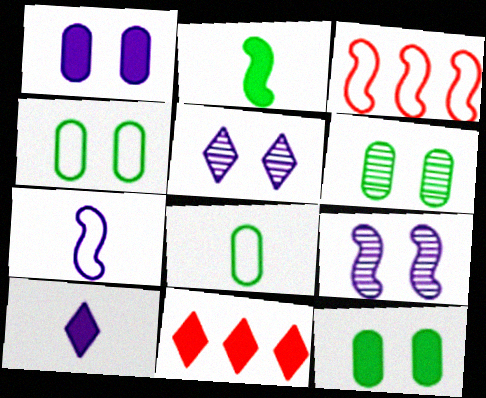[[1, 2, 11], 
[2, 3, 9], 
[3, 6, 10], 
[4, 6, 12], 
[6, 7, 11], 
[8, 9, 11]]